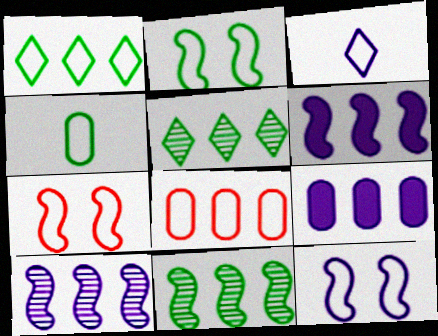[[1, 2, 4], 
[2, 3, 8], 
[2, 7, 12], 
[5, 6, 8]]